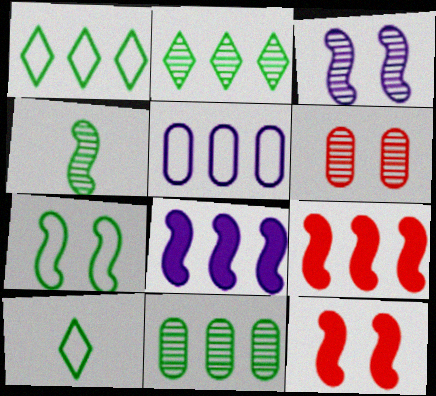[[2, 5, 9], 
[3, 7, 12], 
[6, 8, 10]]